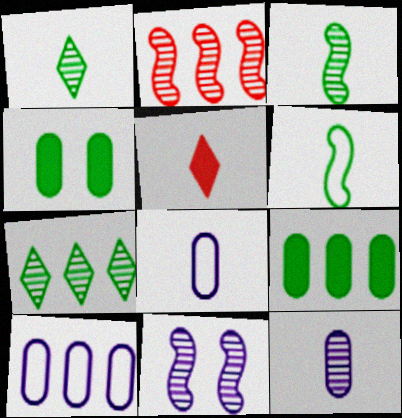[[2, 3, 11], 
[3, 5, 8], 
[4, 6, 7], 
[5, 6, 12]]